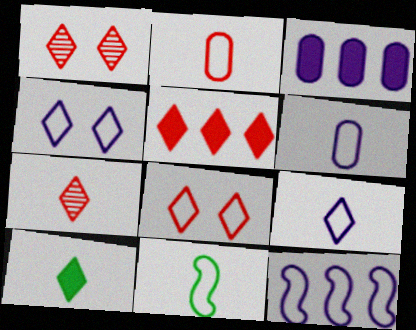[[1, 3, 11], 
[2, 9, 11], 
[4, 6, 12], 
[5, 7, 8], 
[7, 9, 10]]